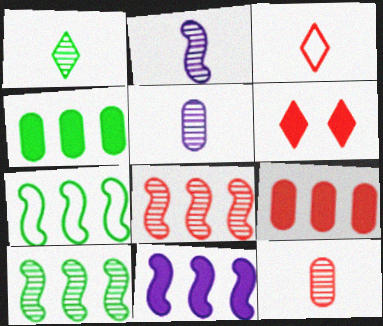[[1, 2, 12], 
[5, 6, 7], 
[7, 8, 11]]